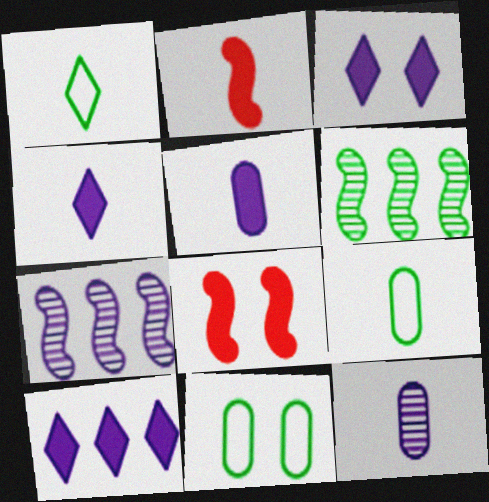[[1, 2, 12], 
[3, 4, 10]]